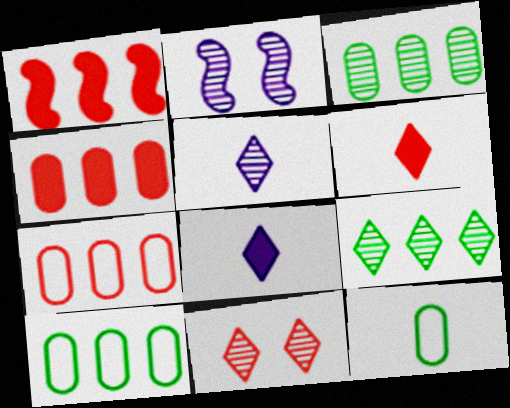[[2, 6, 10], 
[5, 9, 11]]